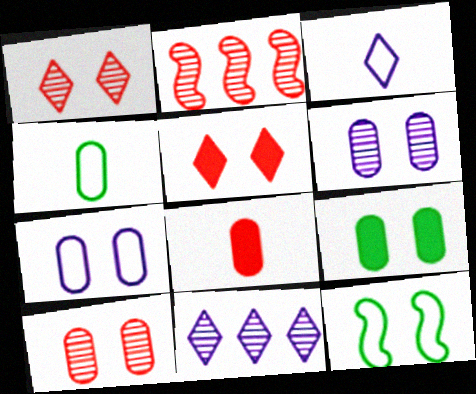[[2, 3, 9], 
[5, 6, 12], 
[7, 9, 10], 
[8, 11, 12]]